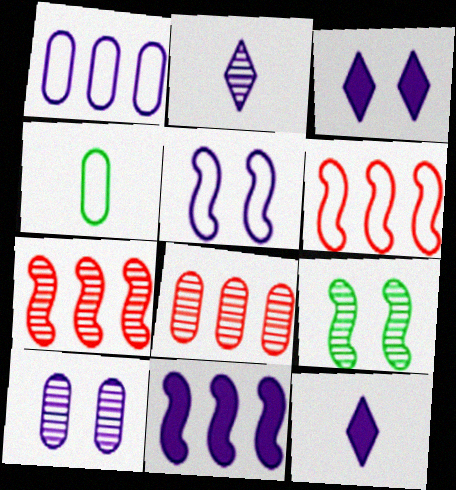[[2, 8, 9], 
[3, 4, 7], 
[3, 5, 10]]